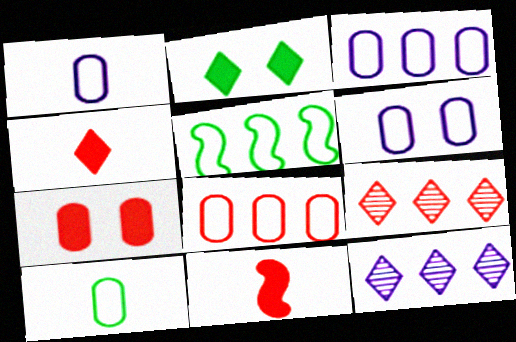[[1, 3, 6], 
[6, 8, 10]]